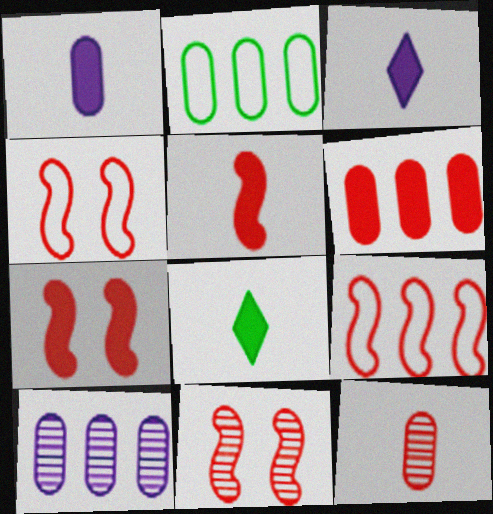[[1, 5, 8], 
[2, 3, 11], 
[2, 6, 10], 
[4, 7, 11], 
[4, 8, 10], 
[5, 9, 11]]